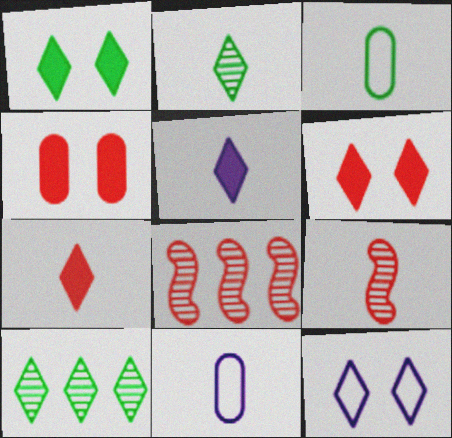[[1, 8, 11], 
[3, 5, 9], 
[7, 10, 12]]